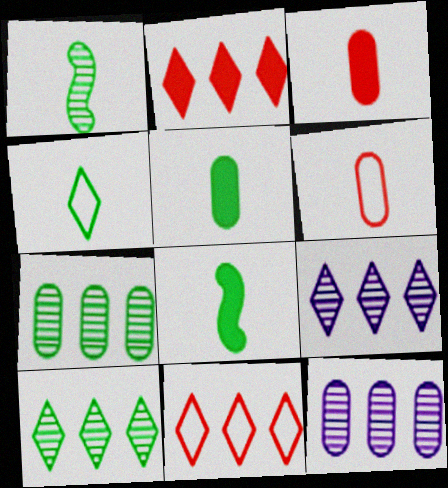[[1, 4, 5]]